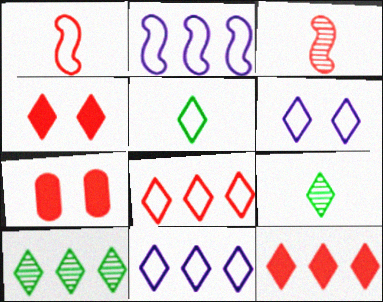[[2, 7, 9], 
[3, 7, 8], 
[4, 9, 11], 
[5, 6, 8], 
[6, 9, 12], 
[10, 11, 12]]